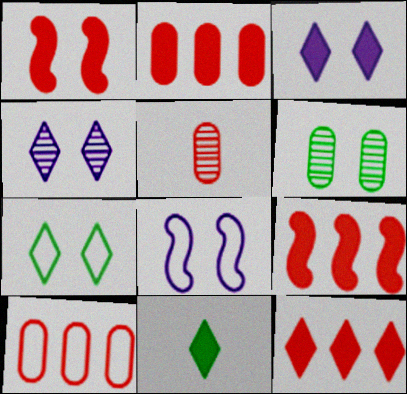[[2, 9, 12], 
[3, 11, 12]]